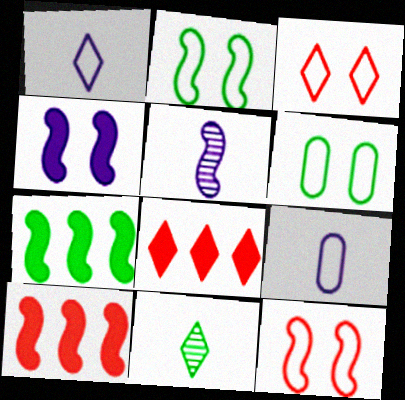[[2, 5, 10], 
[5, 6, 8], 
[5, 7, 12], 
[6, 7, 11]]